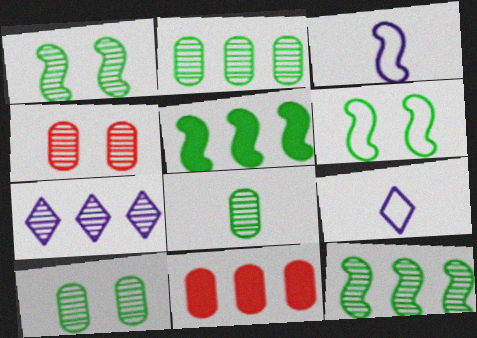[[1, 9, 11], 
[2, 8, 10], 
[4, 5, 9]]